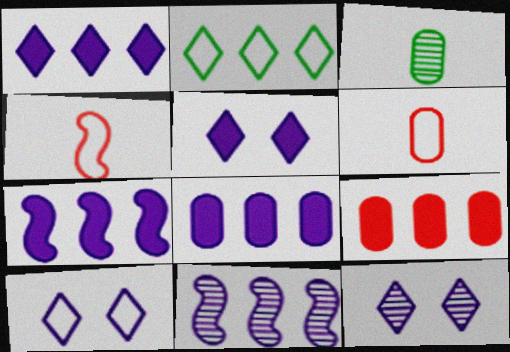[[1, 7, 8], 
[2, 9, 11], 
[5, 10, 12]]